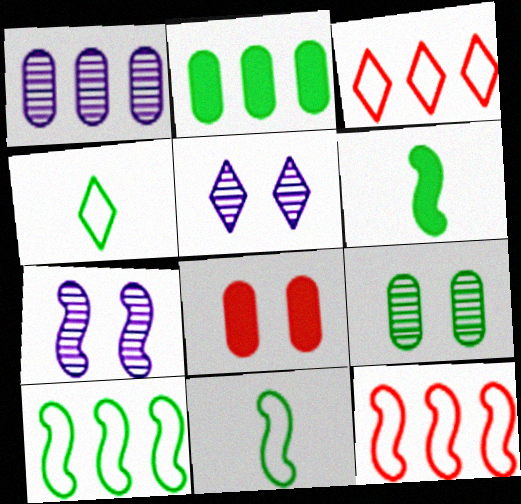[[6, 7, 12]]